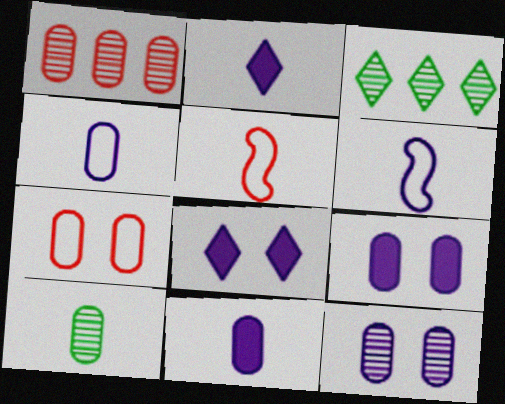[[1, 10, 12], 
[2, 5, 10], 
[3, 5, 9]]